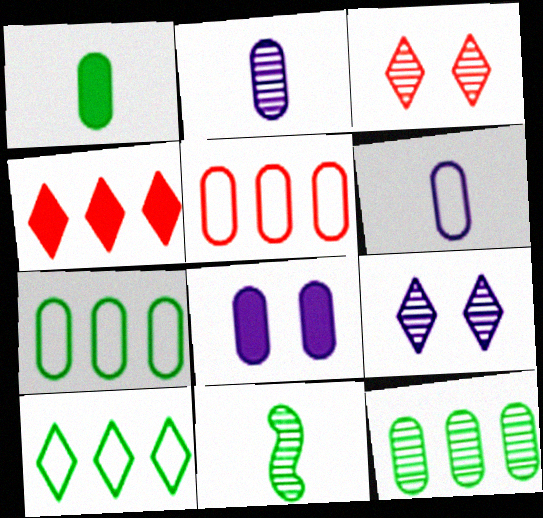[]